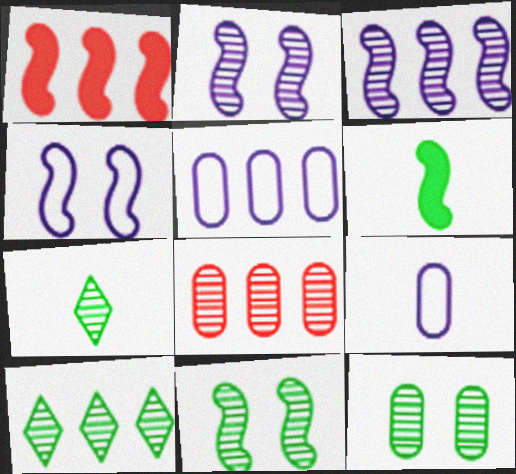[[1, 5, 10], 
[2, 7, 8], 
[3, 8, 10]]